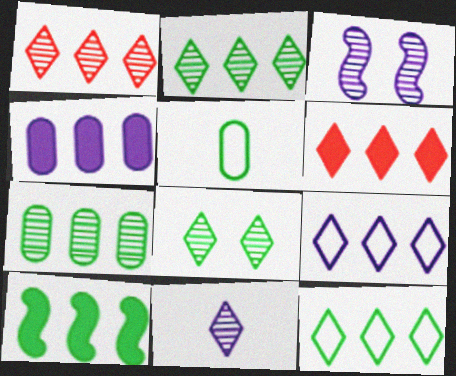[[1, 8, 11], 
[2, 6, 9], 
[3, 5, 6], 
[4, 6, 10], 
[5, 8, 10], 
[7, 10, 12]]